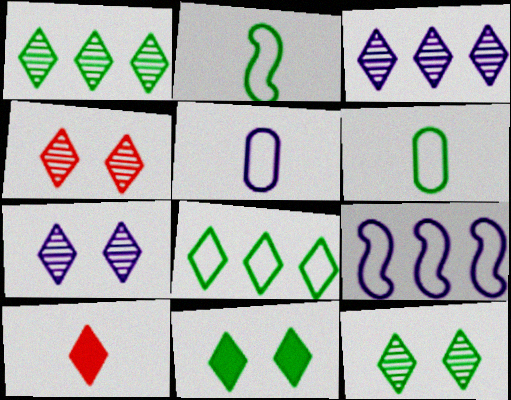[[4, 7, 12], 
[7, 8, 10]]